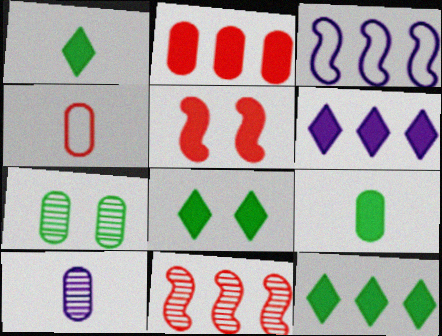[[1, 8, 12], 
[4, 9, 10], 
[5, 6, 9]]